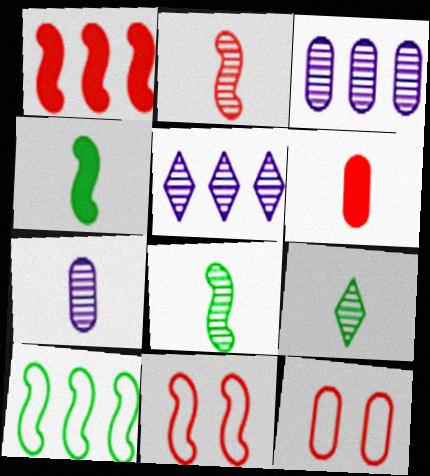[[1, 2, 11], 
[2, 7, 9], 
[4, 5, 12]]